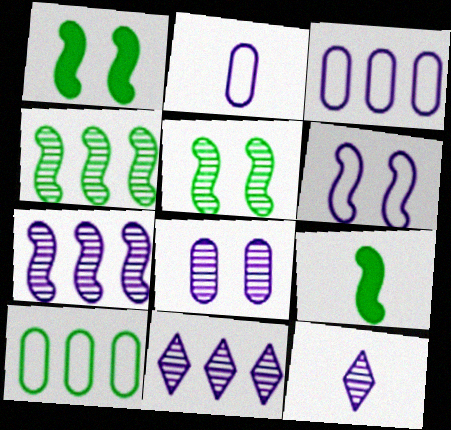[[7, 8, 12]]